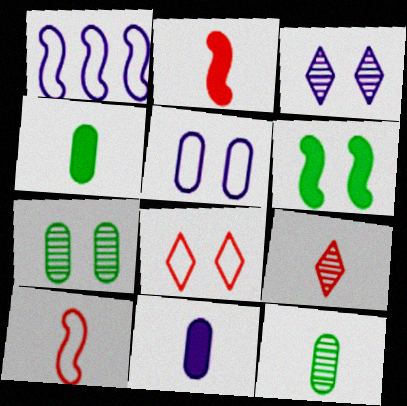[[1, 3, 11]]